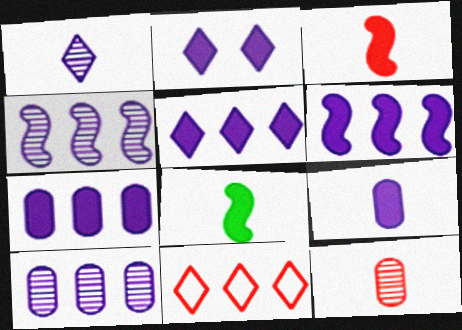[[2, 6, 9], 
[5, 6, 7]]